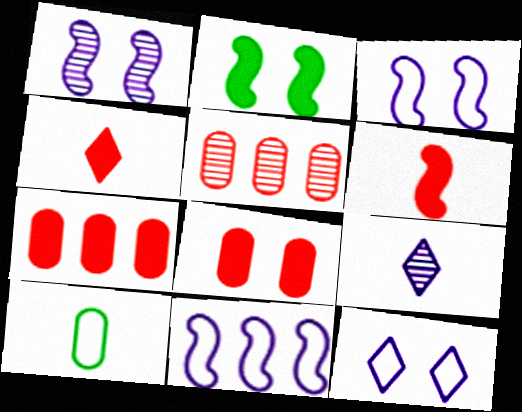[[6, 9, 10]]